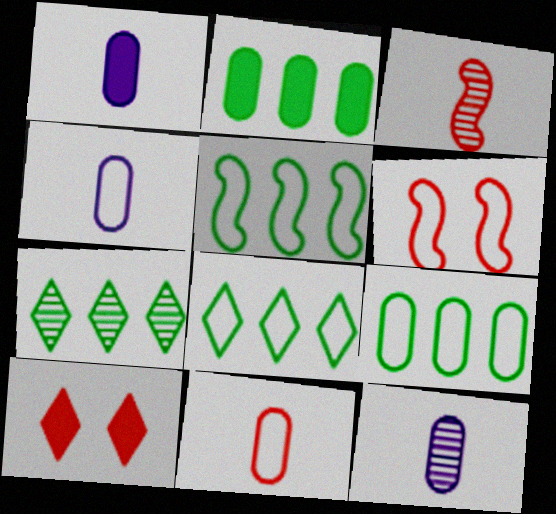[[1, 4, 12], 
[1, 6, 7], 
[2, 5, 7], 
[4, 6, 8], 
[5, 8, 9], 
[5, 10, 12]]